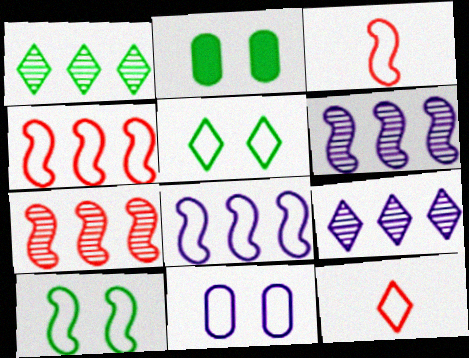[[2, 3, 9], 
[2, 6, 12], 
[3, 8, 10]]